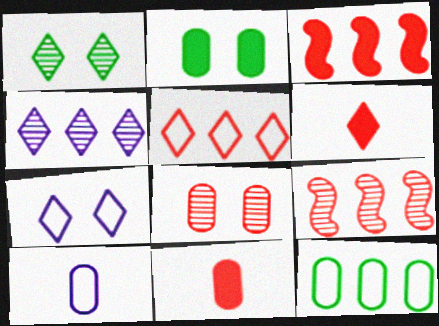[[1, 3, 10], 
[3, 4, 12]]